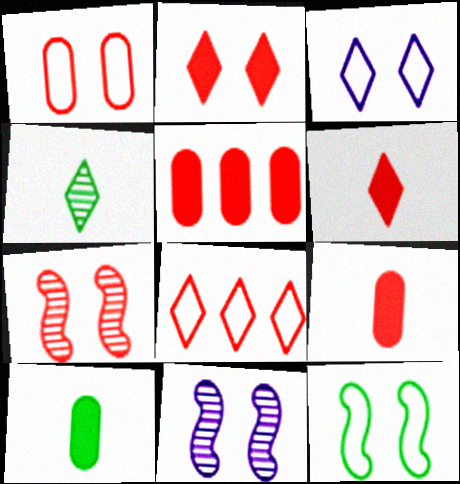[[1, 2, 7], 
[1, 3, 12], 
[7, 8, 9], 
[8, 10, 11]]